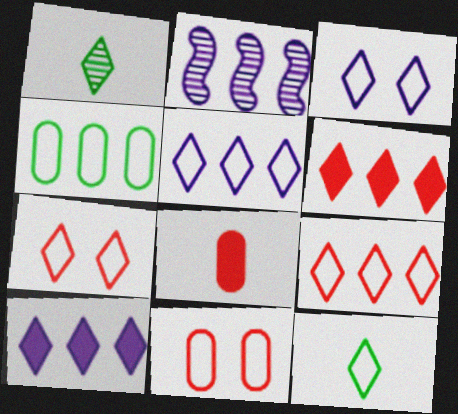[[1, 3, 6], 
[1, 7, 10], 
[2, 4, 6], 
[3, 9, 12], 
[5, 7, 12]]